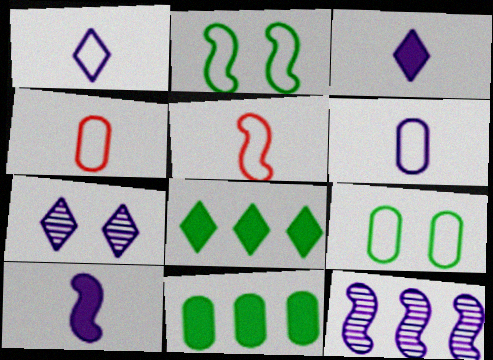[[5, 7, 11]]